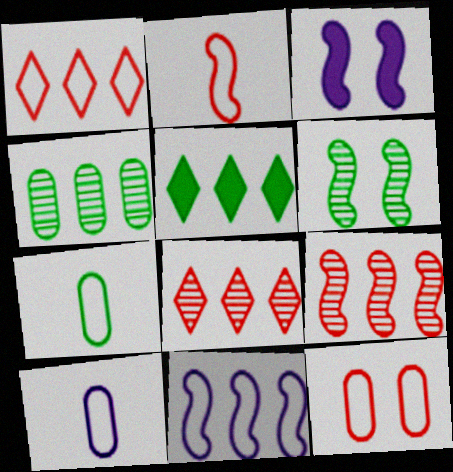[[1, 2, 12], 
[3, 7, 8], 
[5, 6, 7]]